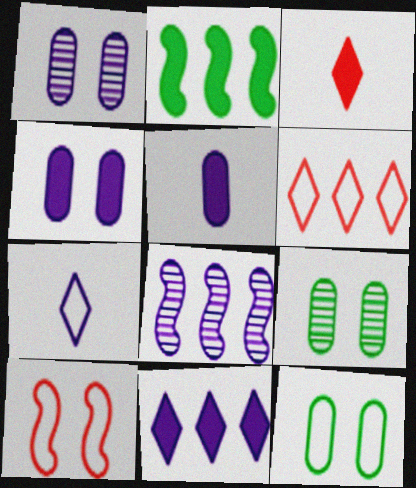[[2, 3, 4], 
[3, 8, 12], 
[4, 7, 8]]